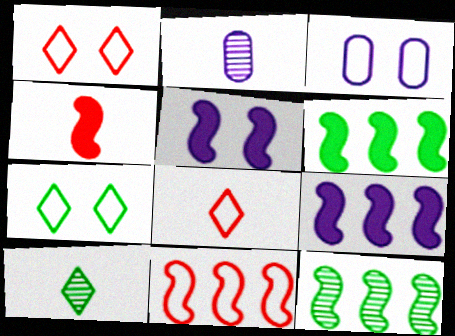[[1, 2, 6], 
[4, 5, 6], 
[9, 11, 12]]